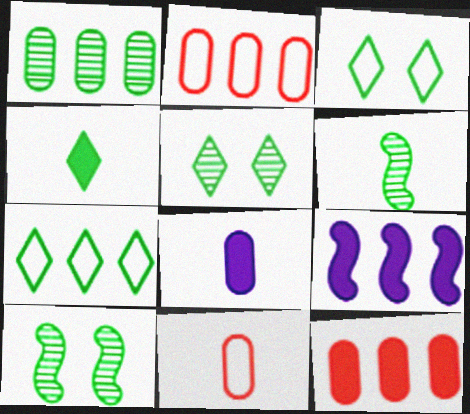[[1, 5, 6], 
[4, 5, 7], 
[5, 9, 11]]